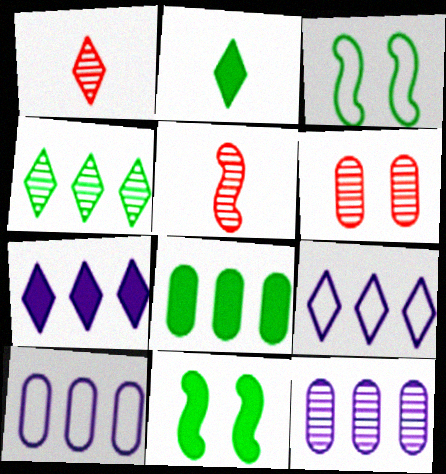[[1, 10, 11], 
[2, 8, 11]]